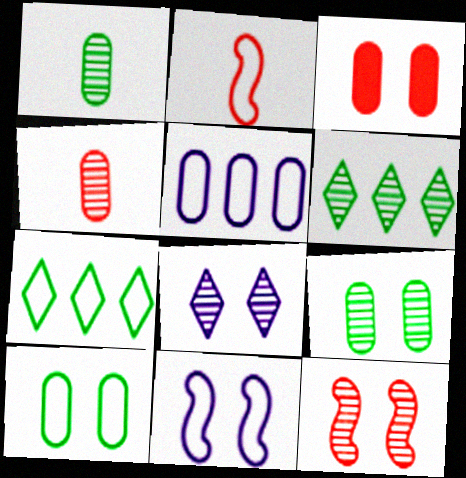[[1, 3, 5], 
[8, 9, 12]]